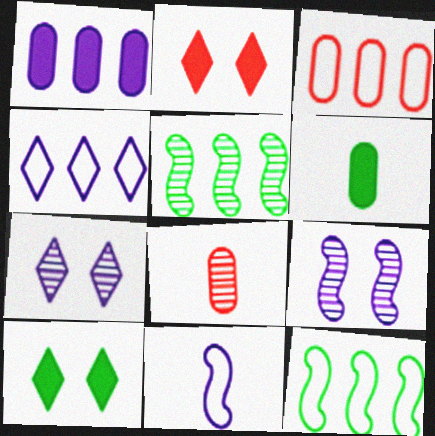[[1, 7, 11], 
[3, 4, 12], 
[5, 7, 8]]